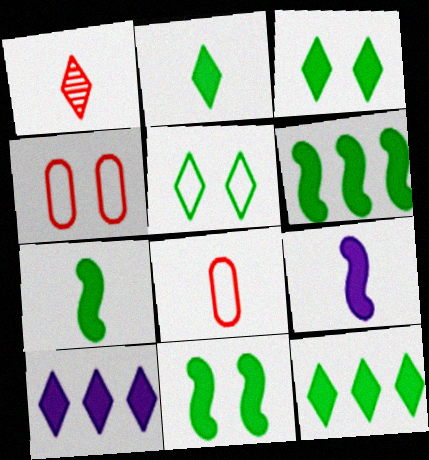[[1, 5, 10], 
[2, 3, 12], 
[6, 7, 11]]